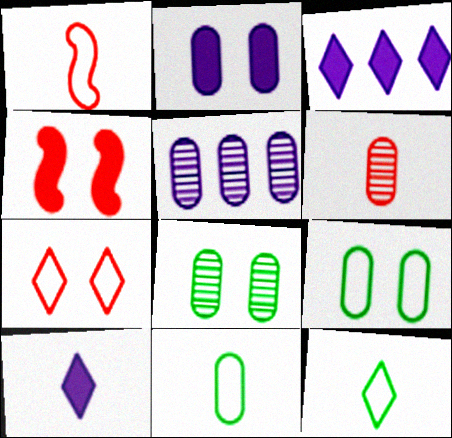[[1, 3, 8], 
[4, 5, 12], 
[5, 6, 8]]